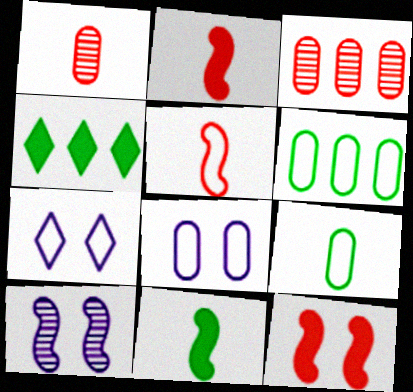[[3, 7, 11], 
[5, 6, 7]]